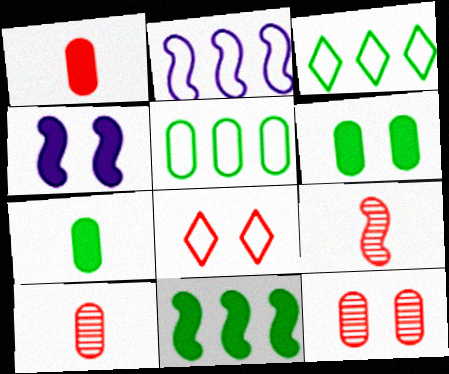[[3, 4, 10]]